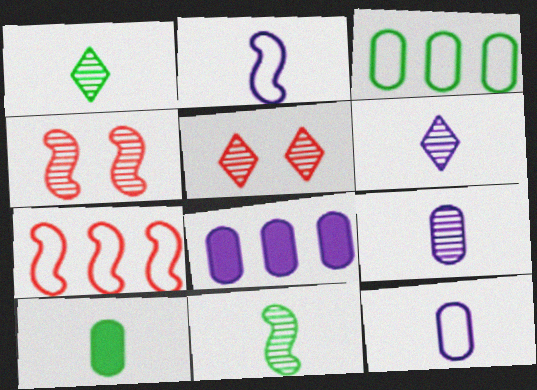[]